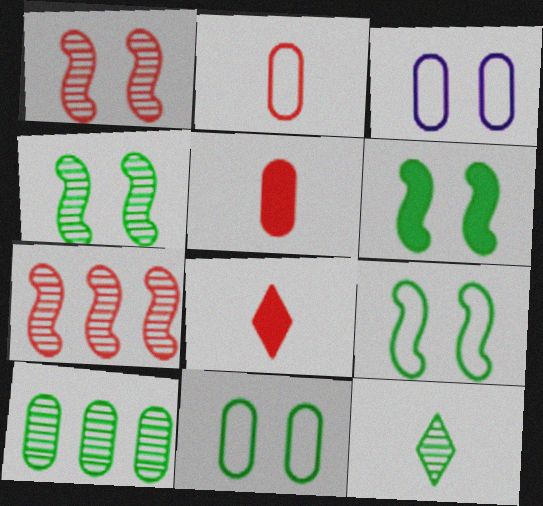[[3, 5, 10], 
[4, 6, 9], 
[4, 10, 12]]